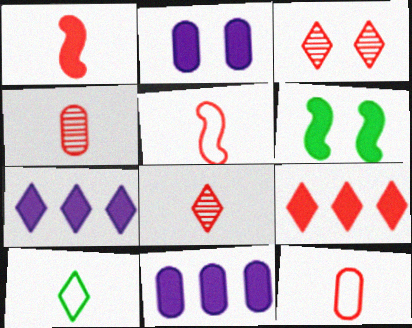[[1, 8, 12], 
[3, 7, 10]]